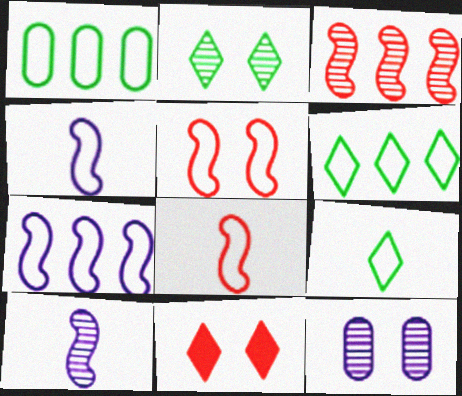[[1, 10, 11]]